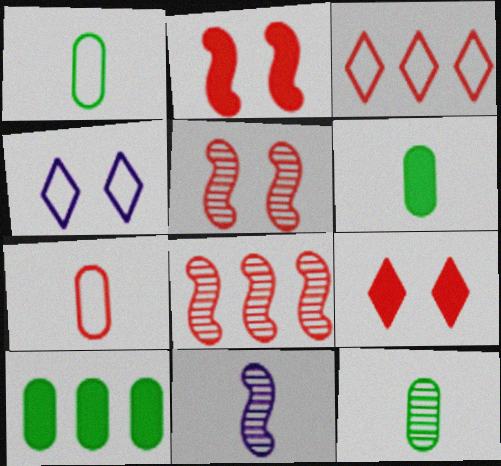[[1, 6, 12], 
[4, 6, 8], 
[7, 8, 9]]